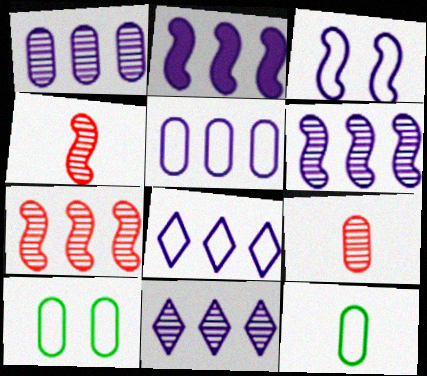[[1, 2, 8], 
[1, 6, 11], 
[2, 5, 11]]